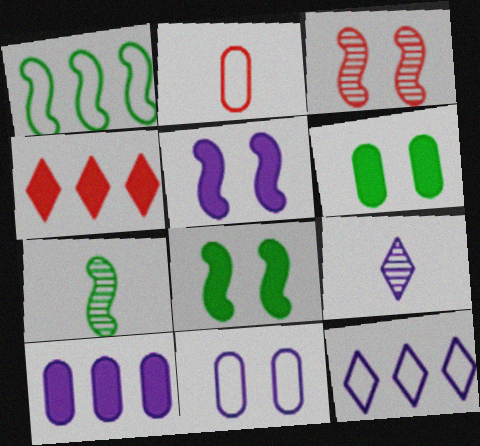[[1, 7, 8], 
[2, 3, 4], 
[4, 7, 11]]